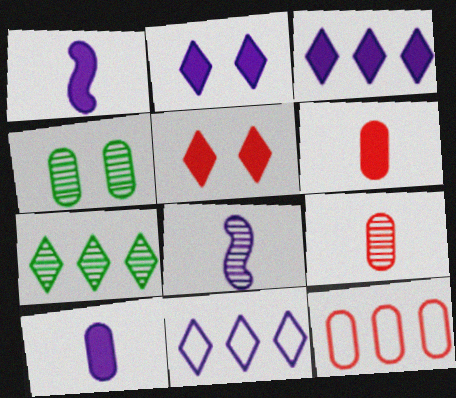[[4, 10, 12]]